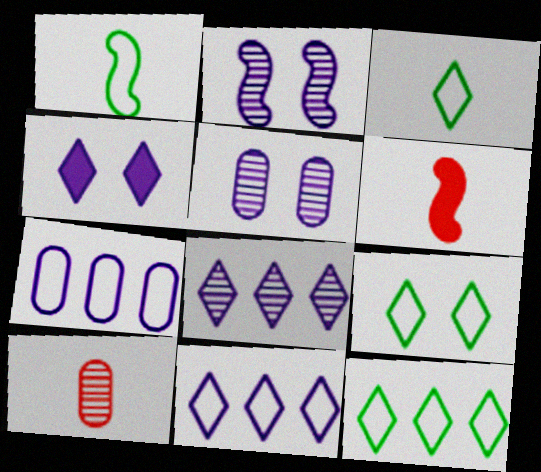[[3, 9, 12], 
[5, 6, 12]]